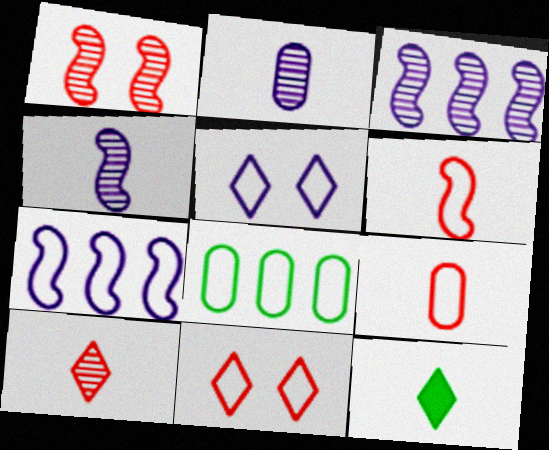[[2, 6, 12], 
[4, 9, 12], 
[5, 6, 8]]